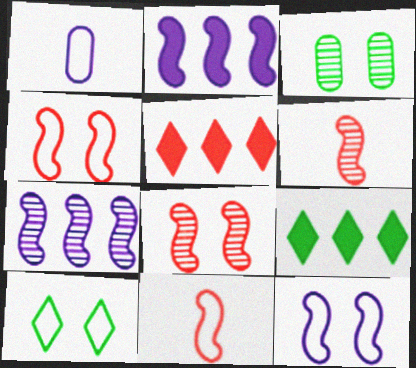[[1, 8, 9]]